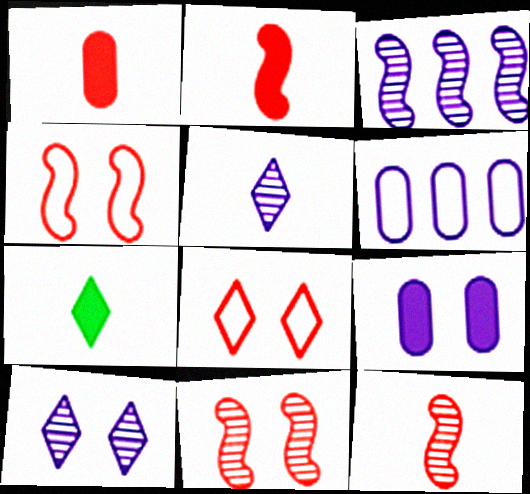[[6, 7, 11]]